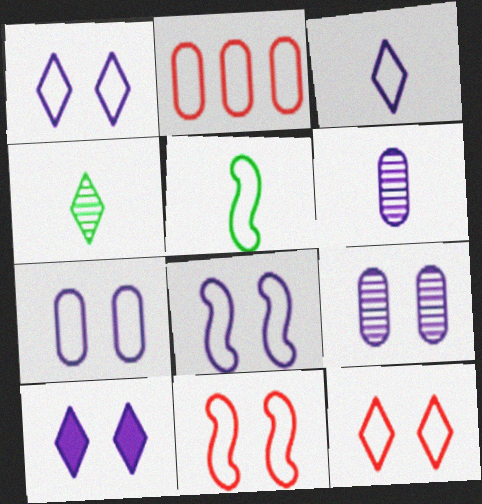[[1, 2, 5], 
[1, 7, 8], 
[8, 9, 10]]